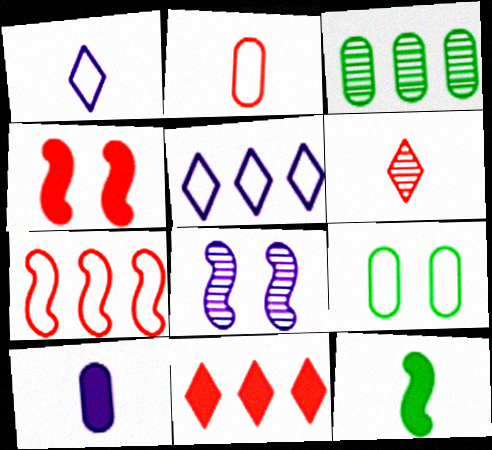[[1, 3, 4], 
[1, 7, 9], 
[3, 6, 8], 
[5, 8, 10], 
[7, 8, 12]]